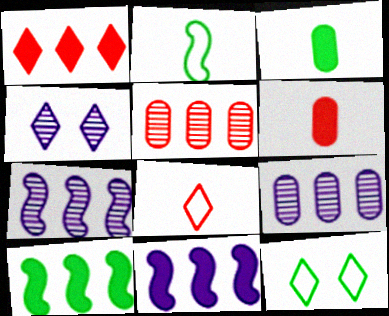[[6, 7, 12]]